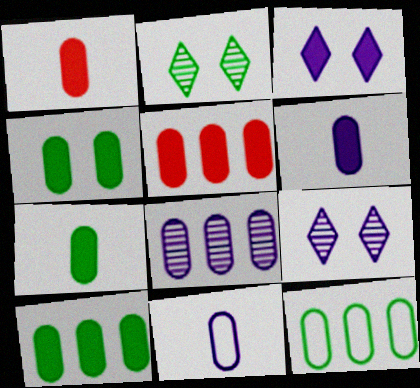[[1, 6, 7], 
[4, 5, 6], 
[4, 7, 10], 
[5, 8, 12]]